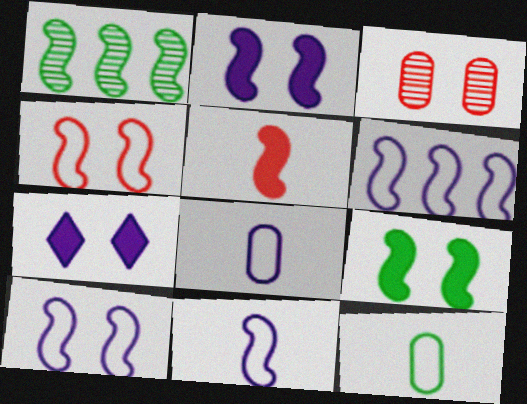[[1, 5, 10], 
[6, 10, 11]]